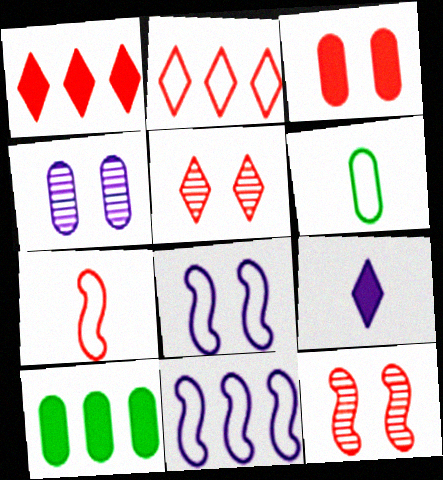[[2, 6, 8], 
[4, 9, 11]]